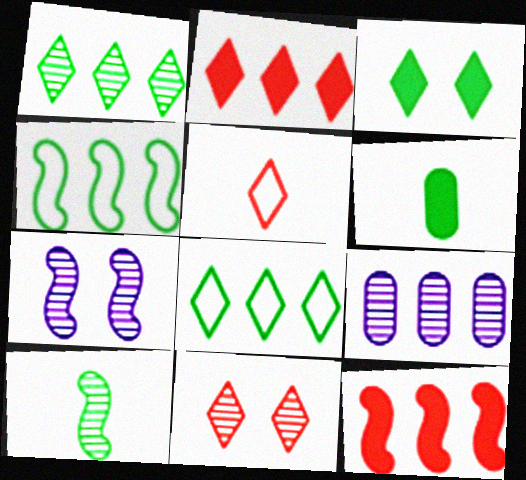[[2, 4, 9], 
[2, 5, 11], 
[8, 9, 12], 
[9, 10, 11]]